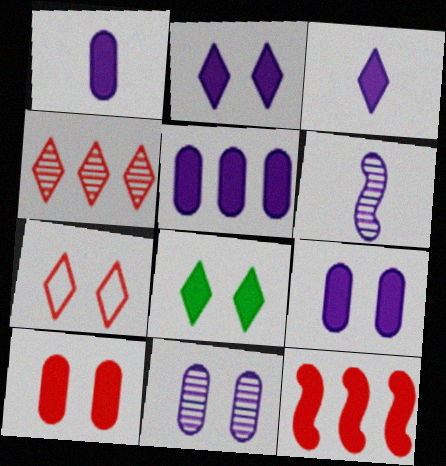[[1, 5, 9], 
[1, 8, 12]]